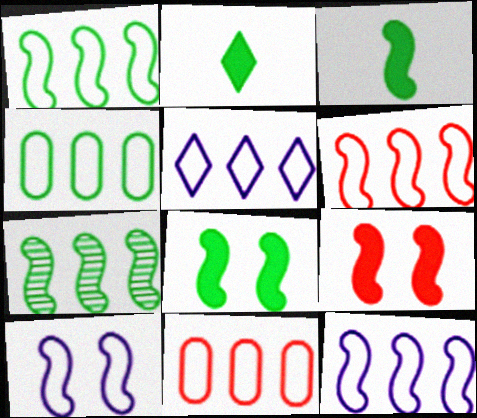[[1, 5, 11], 
[1, 6, 12], 
[4, 5, 6]]